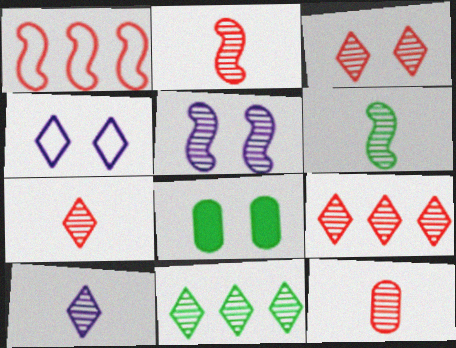[[1, 8, 10], 
[2, 7, 12], 
[3, 7, 9], 
[3, 10, 11], 
[5, 11, 12], 
[6, 10, 12]]